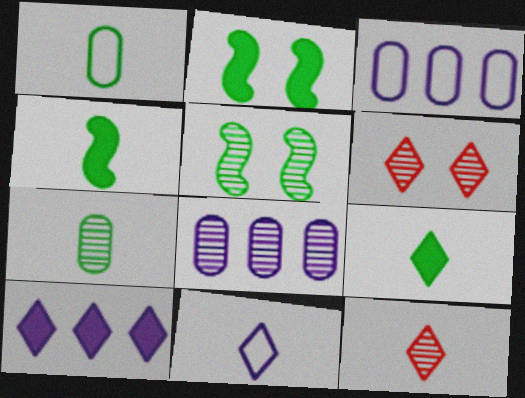[[2, 3, 12], 
[3, 4, 6], 
[5, 8, 12], 
[9, 11, 12]]